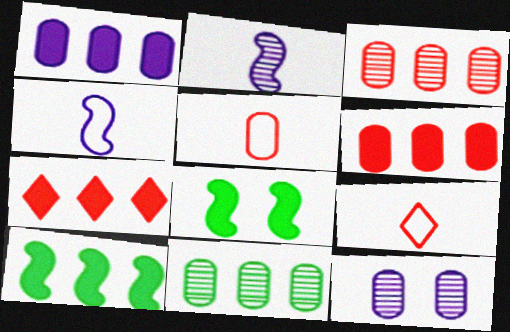[[1, 7, 10], 
[9, 10, 12]]